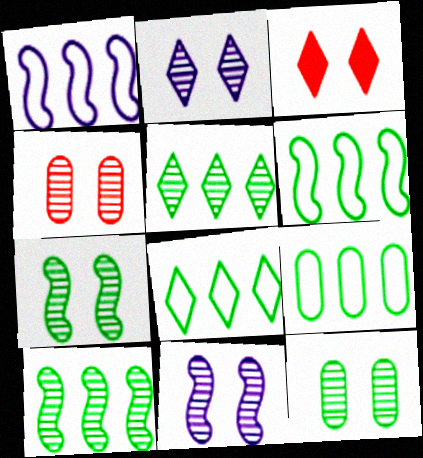[[2, 4, 7], 
[6, 8, 9]]